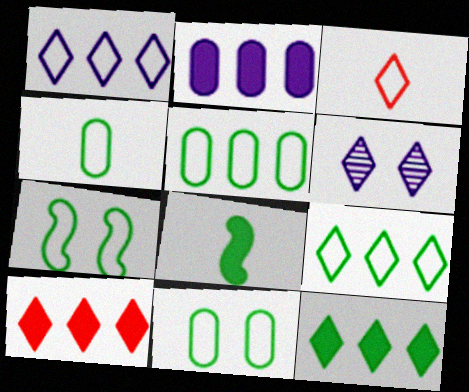[[3, 6, 12], 
[4, 5, 11], 
[4, 7, 9]]